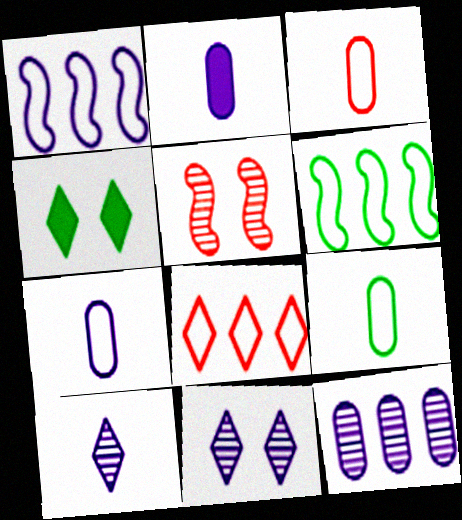[[1, 2, 11], 
[3, 7, 9], 
[4, 8, 10]]